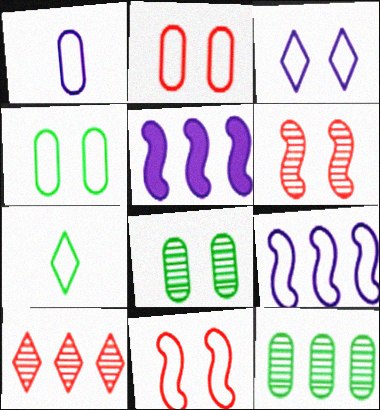[[1, 3, 9], 
[2, 7, 9], 
[3, 4, 11]]